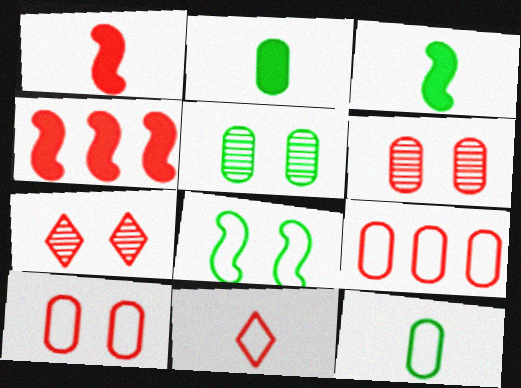[[1, 7, 9], 
[4, 6, 11]]